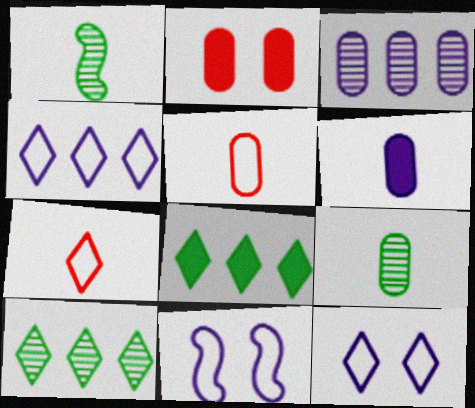[[1, 2, 4], 
[1, 6, 7], 
[5, 6, 9]]